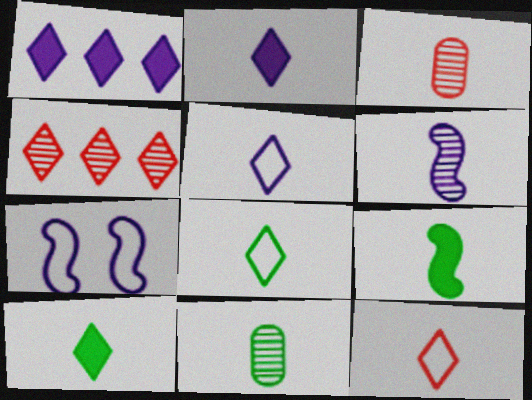[[3, 5, 9], 
[5, 8, 12], 
[8, 9, 11]]